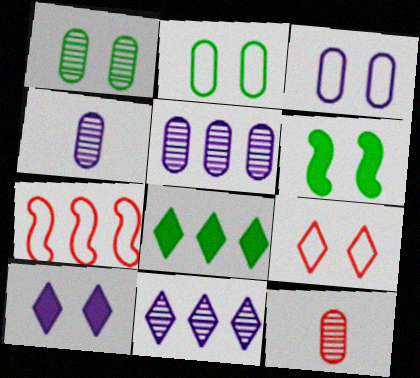[[1, 5, 12], 
[5, 7, 8]]